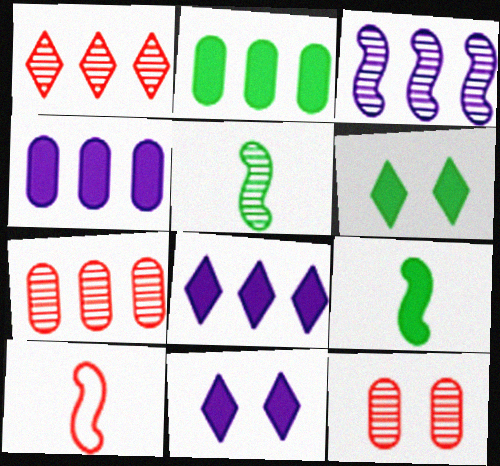[[2, 6, 9]]